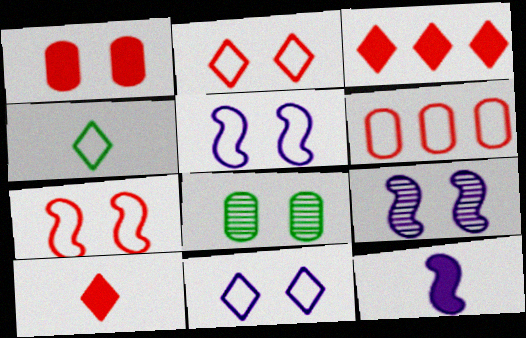[[4, 5, 6]]